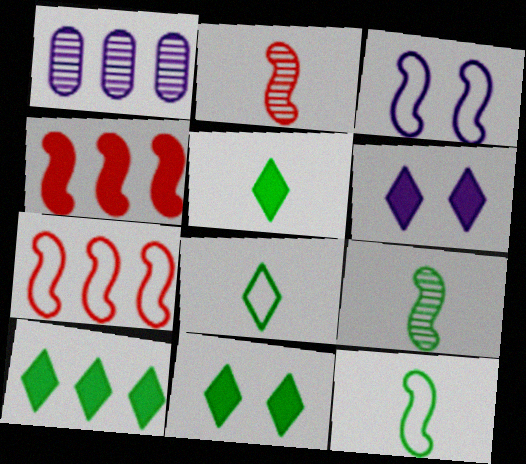[[1, 7, 10], 
[3, 4, 9], 
[3, 7, 12], 
[5, 10, 11]]